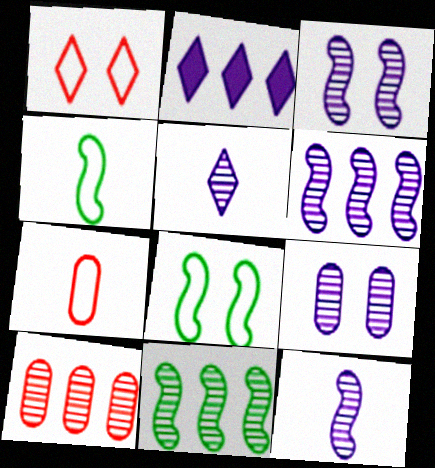[[3, 6, 12], 
[5, 6, 9]]